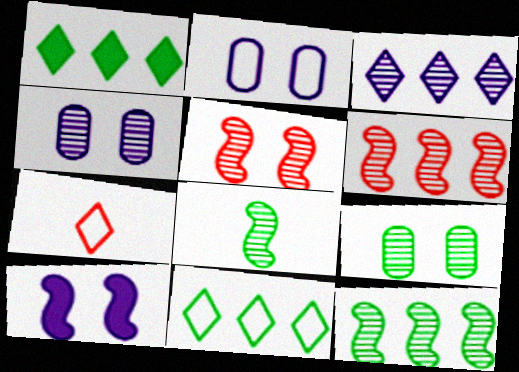[]